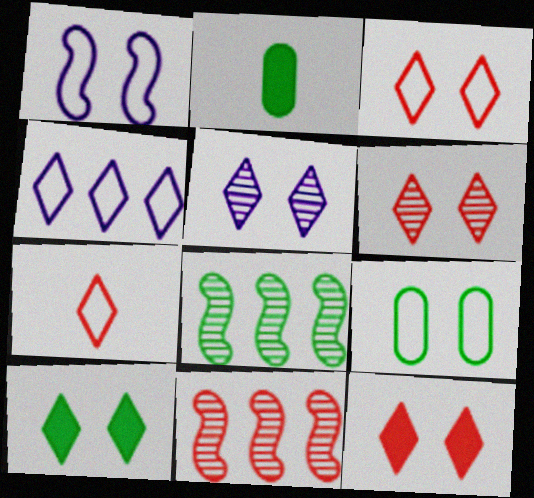[[1, 3, 9], 
[3, 5, 10], 
[3, 6, 12]]